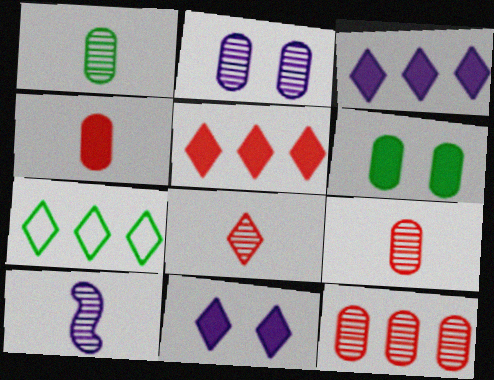[[1, 2, 12], 
[1, 8, 10], 
[7, 8, 11]]